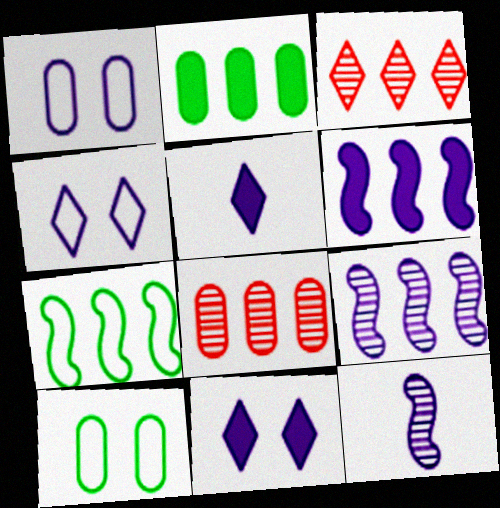[[1, 5, 9]]